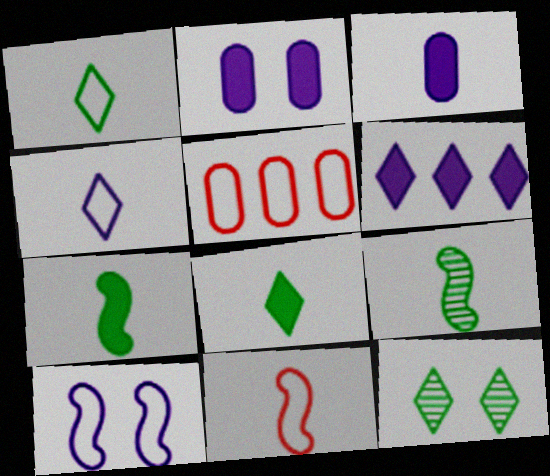[[1, 5, 10]]